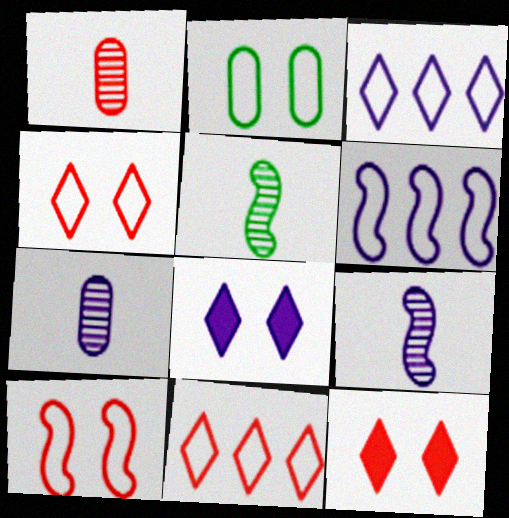[[6, 7, 8]]